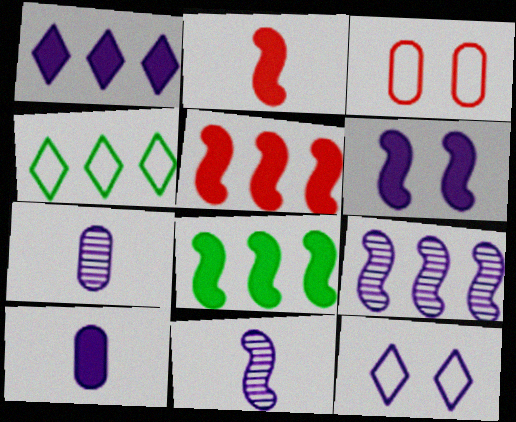[[1, 6, 10], 
[2, 6, 8], 
[9, 10, 12]]